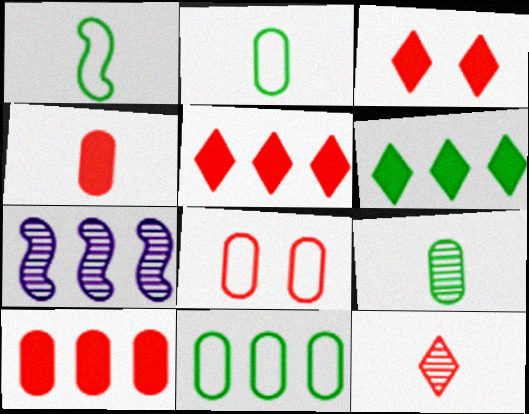[[2, 3, 7], 
[5, 7, 11]]